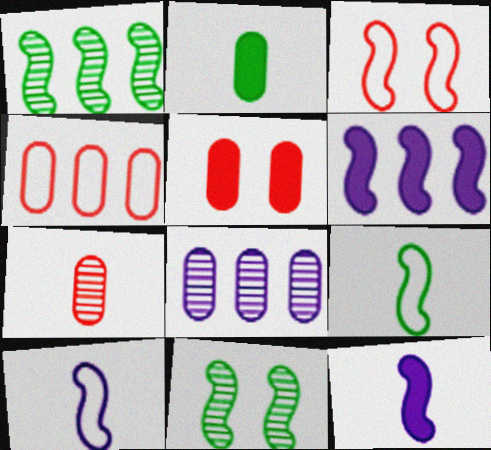[[1, 3, 12], 
[4, 5, 7]]